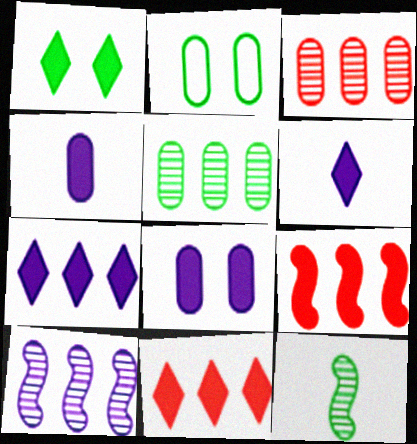[[1, 4, 9], 
[1, 6, 11], 
[2, 3, 4]]